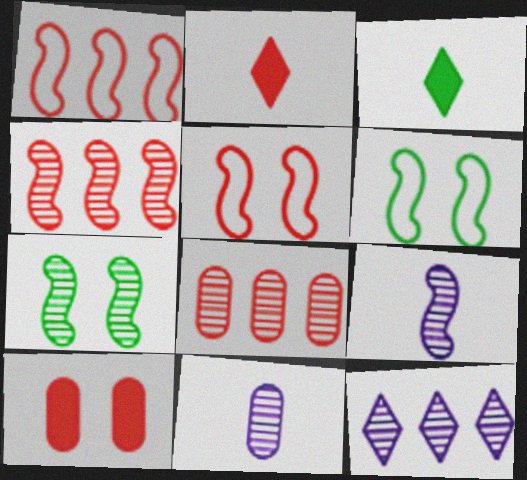[[2, 5, 8], 
[4, 7, 9]]